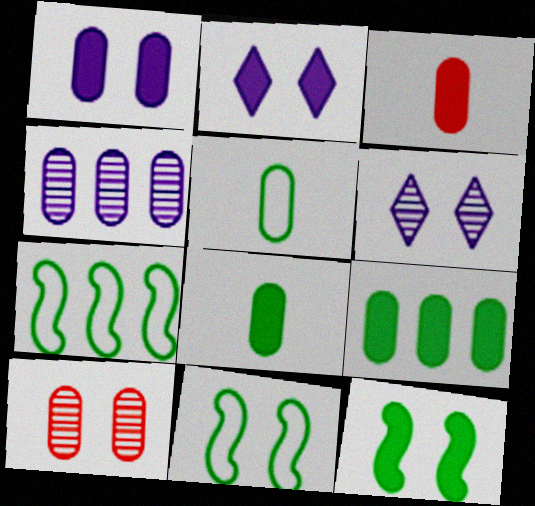[[1, 3, 9], 
[2, 10, 11], 
[3, 6, 7]]